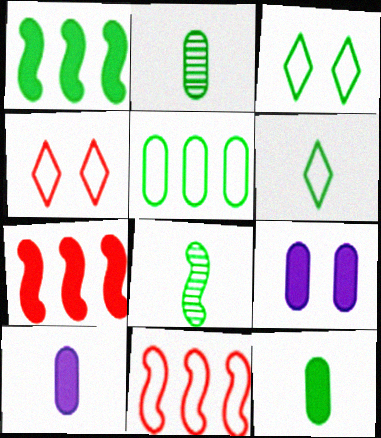[[1, 2, 3], 
[6, 8, 12]]